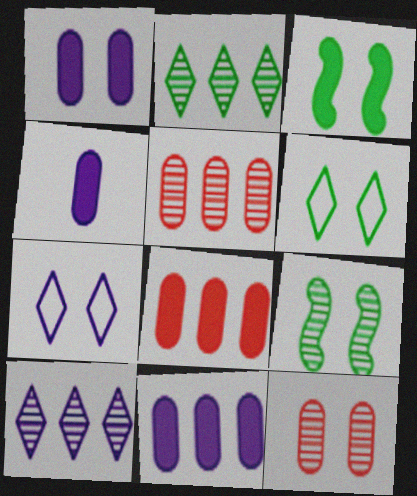[[1, 4, 11], 
[3, 7, 12]]